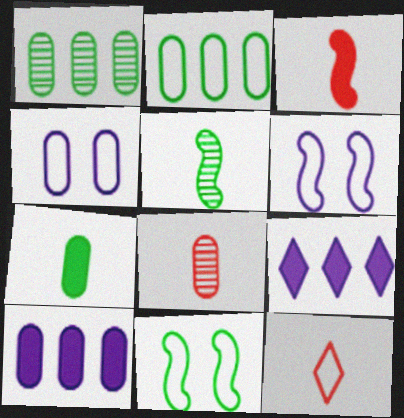[[2, 6, 12], 
[3, 8, 12], 
[8, 9, 11]]